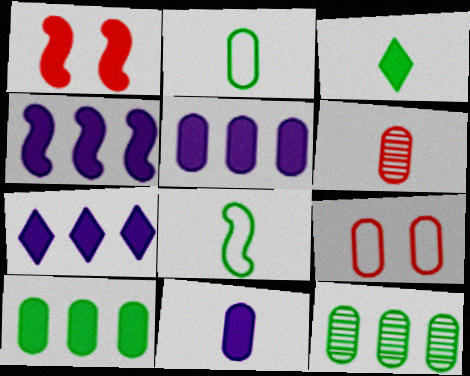[[1, 3, 5], 
[2, 6, 11], 
[4, 5, 7], 
[9, 11, 12]]